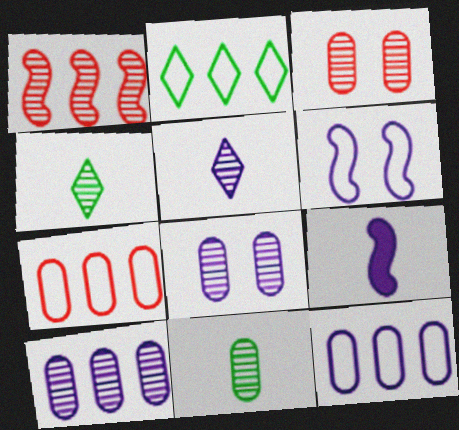[[1, 4, 8], 
[2, 3, 9], 
[3, 10, 11]]